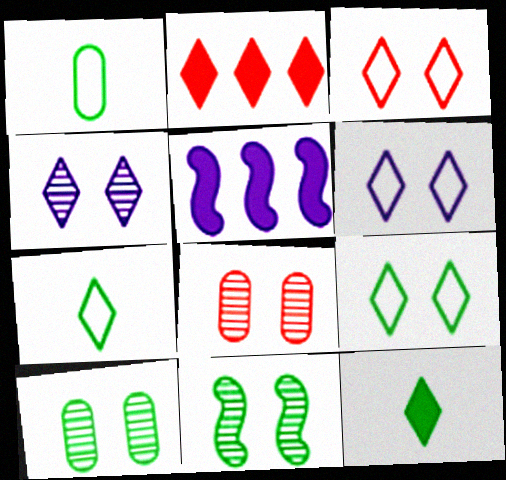[[2, 4, 7], 
[3, 6, 9], 
[4, 8, 11], 
[5, 7, 8]]